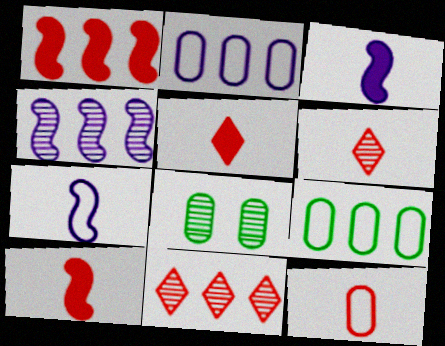[[4, 6, 8], 
[6, 10, 12]]